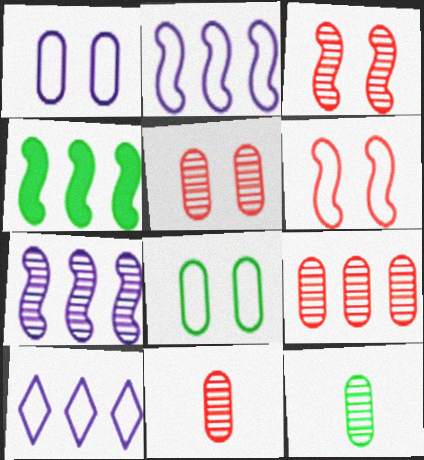[[4, 9, 10], 
[5, 9, 11]]